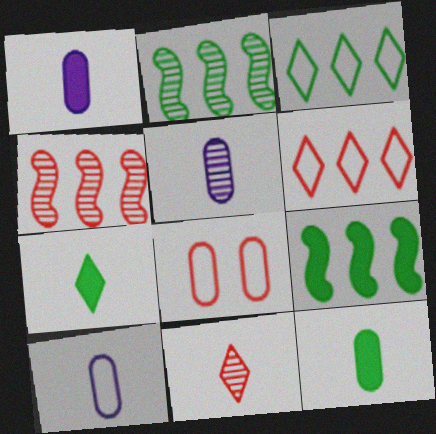[[1, 5, 10]]